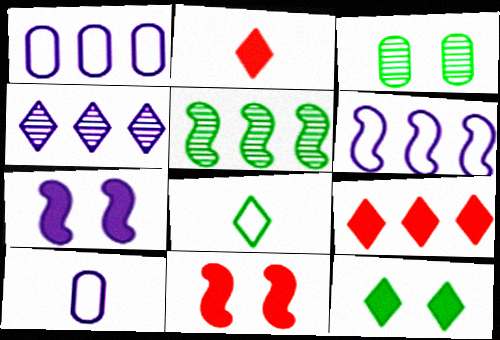[[1, 5, 9], 
[2, 3, 6], 
[4, 7, 10]]